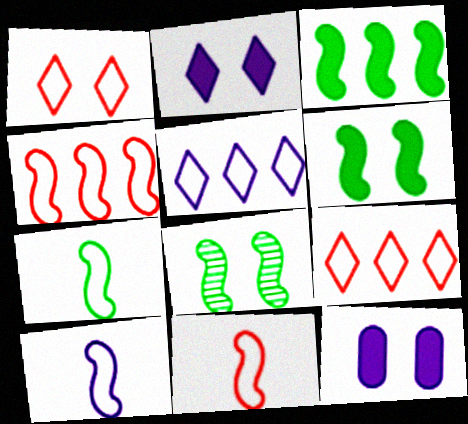[[1, 8, 12], 
[3, 7, 8], 
[7, 10, 11]]